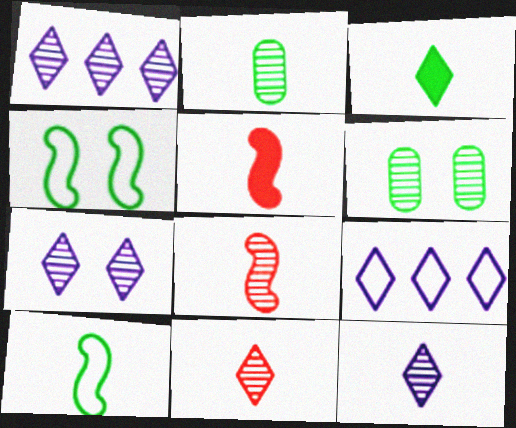[[1, 6, 8], 
[1, 7, 12], 
[2, 3, 10], 
[2, 8, 12], 
[5, 6, 9]]